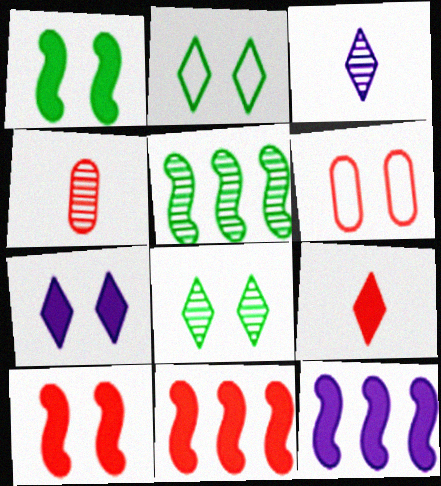[[2, 4, 12]]